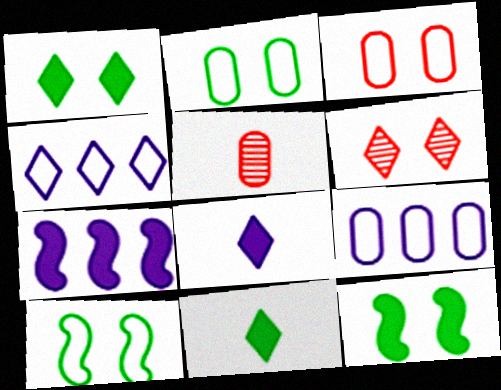[[4, 5, 12], 
[4, 6, 11]]